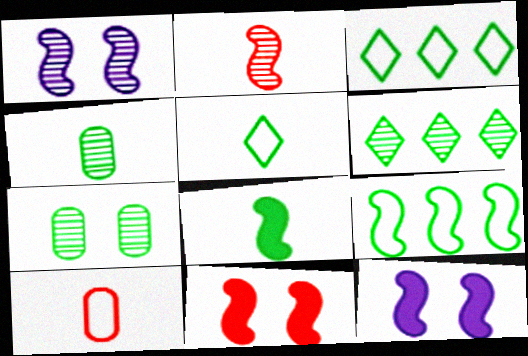[[2, 9, 12], 
[3, 7, 8], 
[4, 5, 8], 
[6, 10, 12]]